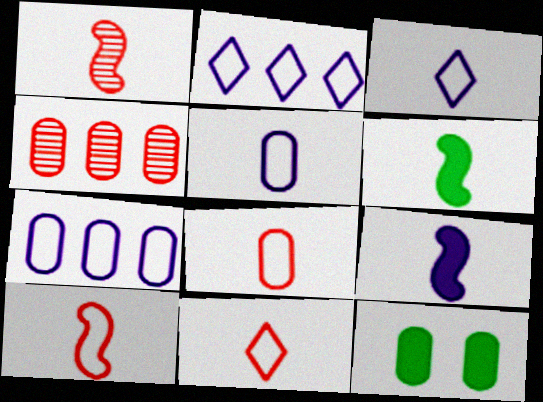[[1, 2, 12], 
[4, 5, 12], 
[8, 10, 11]]